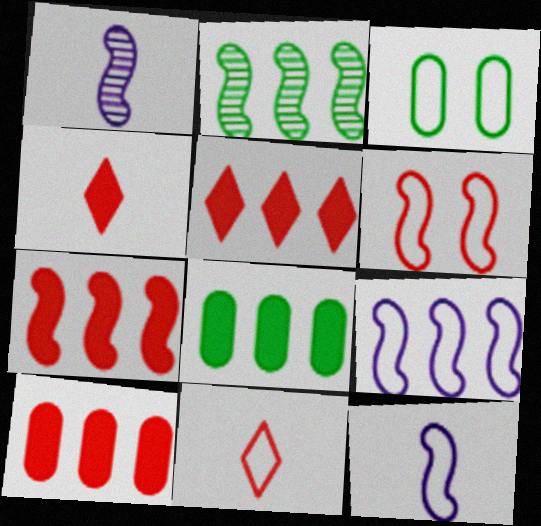[[1, 3, 5], 
[2, 7, 9], 
[3, 9, 11], 
[5, 7, 10]]